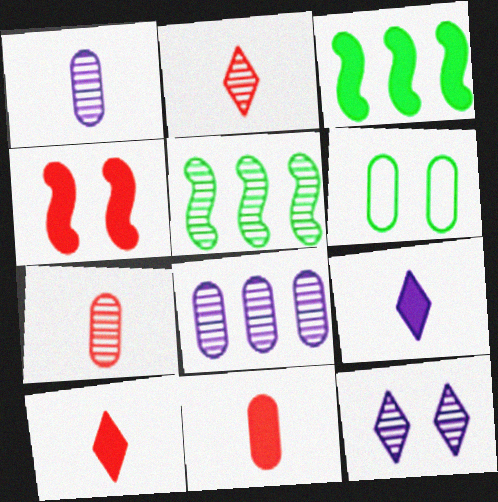[[4, 6, 12], 
[5, 7, 12], 
[6, 8, 11]]